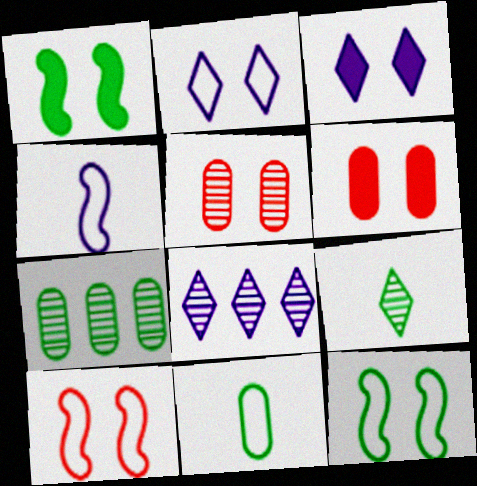[[1, 2, 5], 
[1, 3, 6], 
[3, 5, 12]]